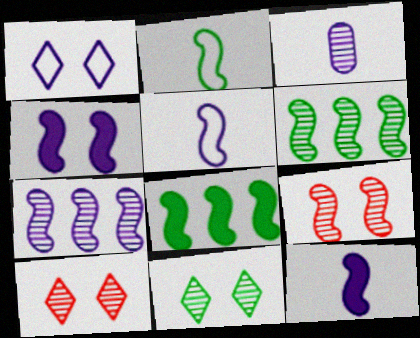[[3, 6, 10], 
[4, 5, 7], 
[5, 8, 9]]